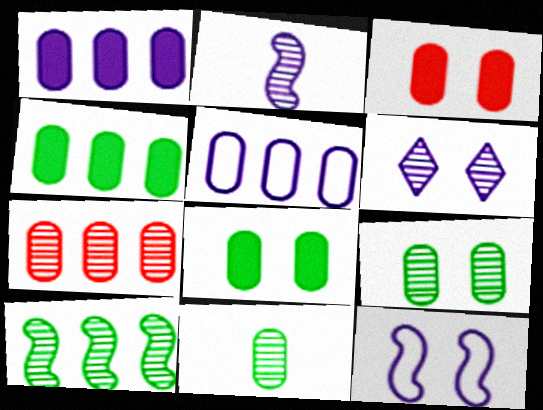[[3, 5, 11], 
[4, 5, 7]]